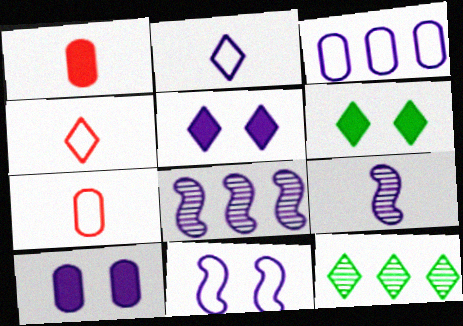[[1, 11, 12], 
[2, 3, 11], 
[2, 8, 10], 
[3, 5, 9], 
[4, 5, 12], 
[6, 7, 8]]